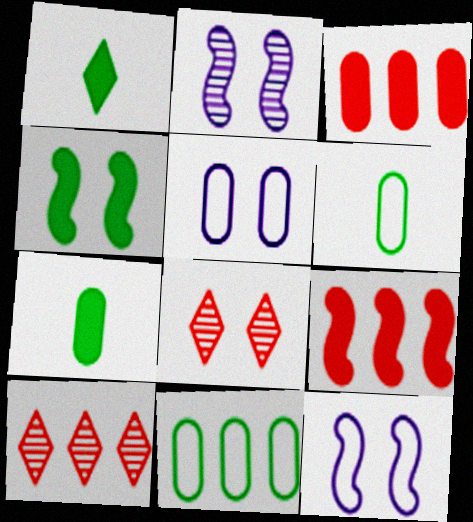[[4, 5, 8], 
[7, 10, 12]]